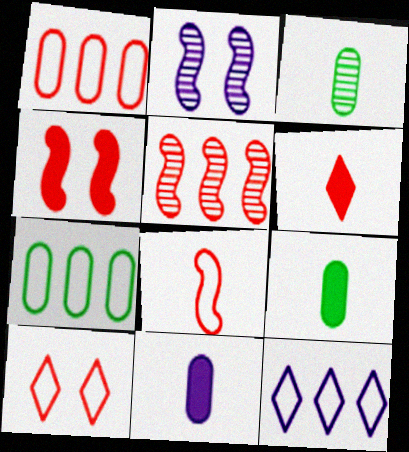[[1, 8, 10], 
[2, 6, 7], 
[2, 11, 12], 
[3, 4, 12], 
[4, 5, 8]]